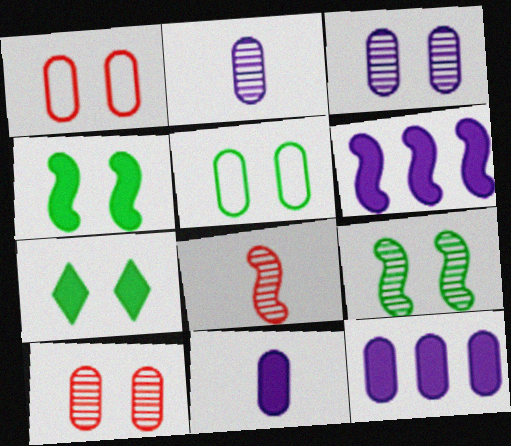[[5, 7, 9]]